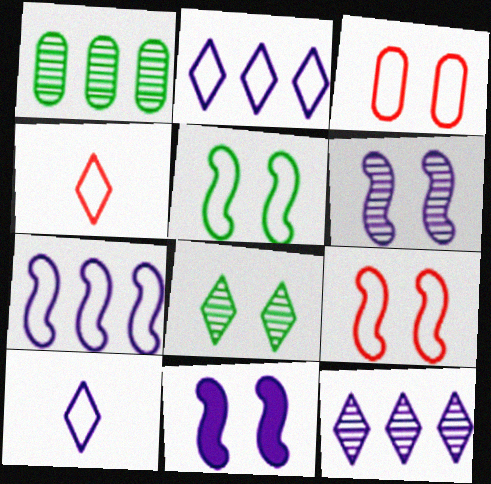[[1, 4, 11], 
[3, 8, 11]]